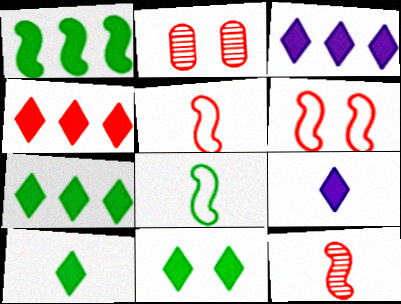[[2, 3, 8], 
[2, 4, 5], 
[3, 4, 7], 
[4, 9, 11], 
[7, 10, 11]]